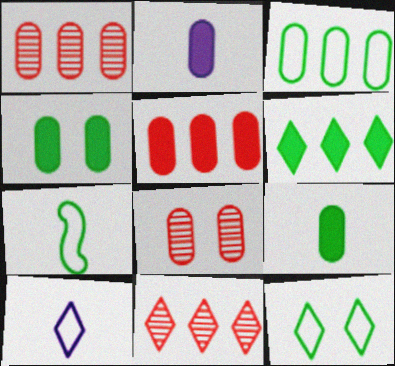[[2, 3, 8], 
[2, 4, 5], 
[3, 7, 12]]